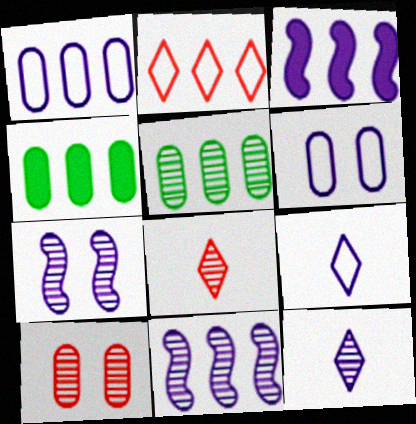[[2, 3, 5], 
[2, 4, 11], 
[3, 6, 12], 
[5, 7, 8]]